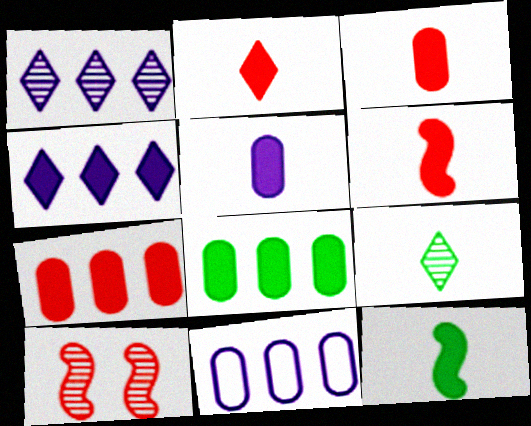[[2, 3, 6], 
[2, 5, 12]]